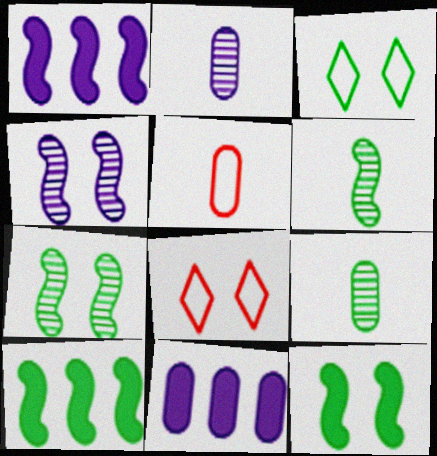[[1, 8, 9], 
[2, 8, 10], 
[3, 9, 10], 
[6, 8, 11]]